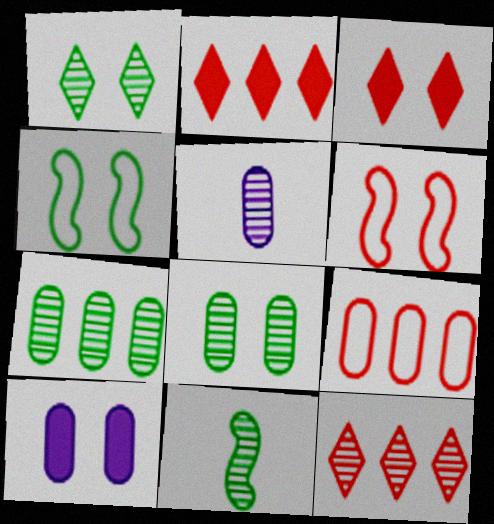[[1, 6, 10], 
[1, 7, 11], 
[2, 4, 5]]